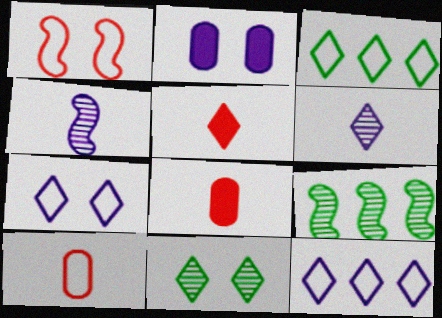[[1, 2, 11], 
[2, 4, 12], 
[5, 11, 12], 
[7, 8, 9]]